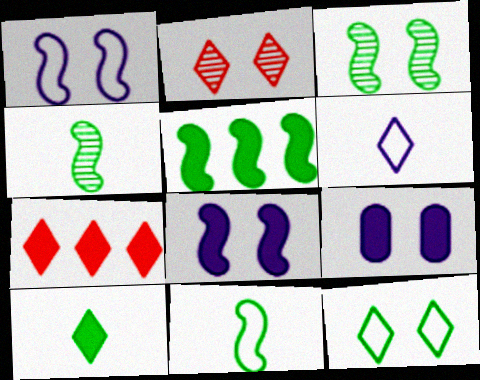[[3, 5, 11]]